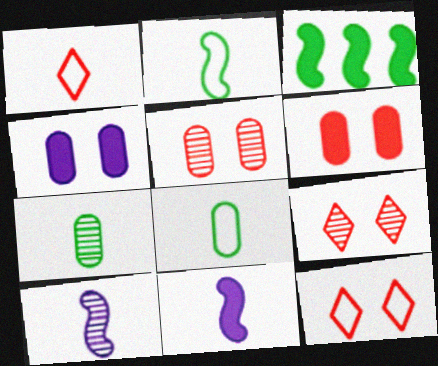[[1, 7, 11]]